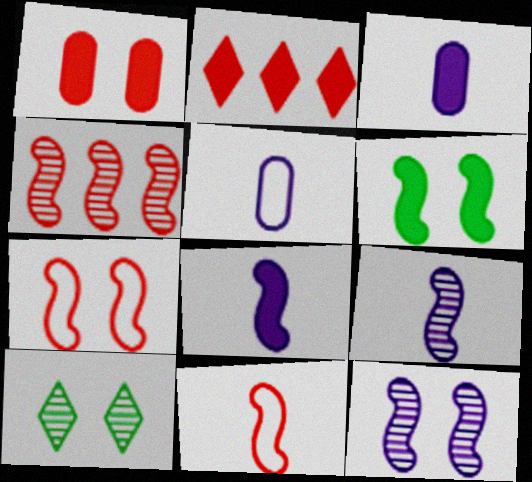[[2, 3, 6], 
[6, 7, 12]]